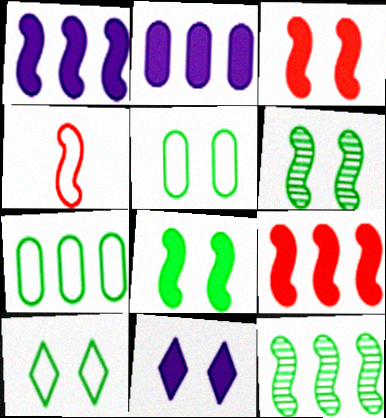[[1, 4, 6]]